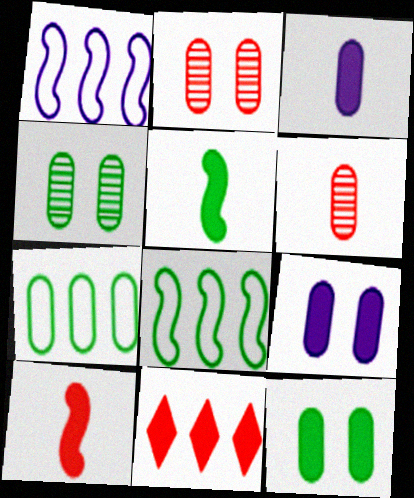[[2, 3, 7], 
[5, 9, 11], 
[6, 7, 9]]